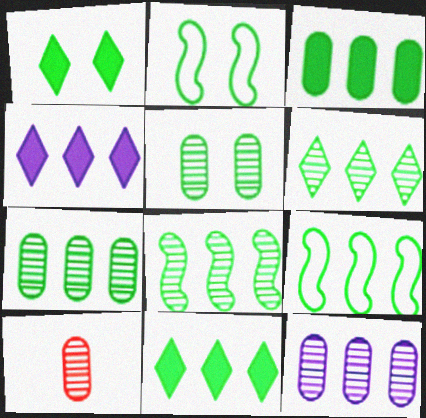[[1, 2, 5], 
[2, 4, 10], 
[3, 6, 9], 
[5, 10, 12], 
[6, 7, 8], 
[7, 9, 11]]